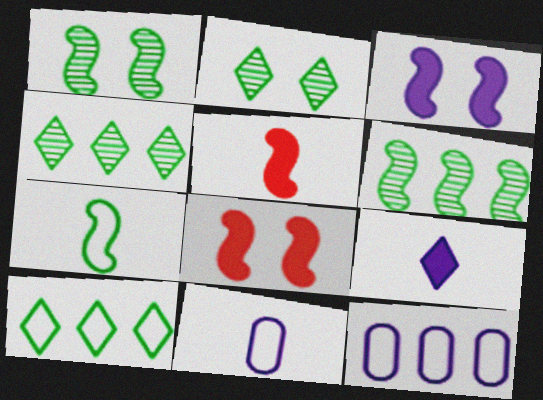[[2, 5, 12], 
[4, 8, 11]]